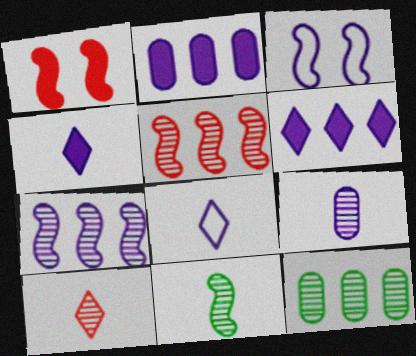[[1, 8, 12], 
[3, 6, 9], 
[9, 10, 11]]